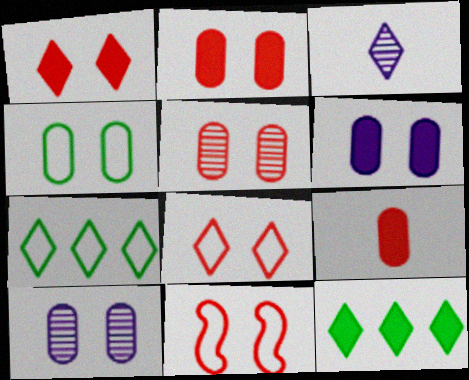[[1, 3, 7], 
[1, 5, 11], 
[2, 4, 10], 
[3, 8, 12], 
[4, 5, 6]]